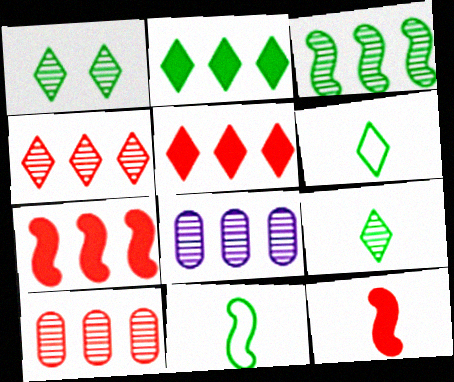[[1, 2, 6], 
[3, 4, 8]]